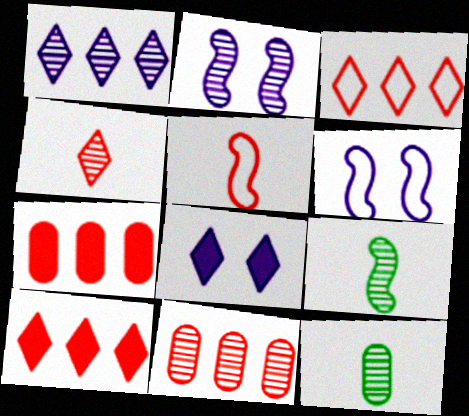[[6, 10, 12]]